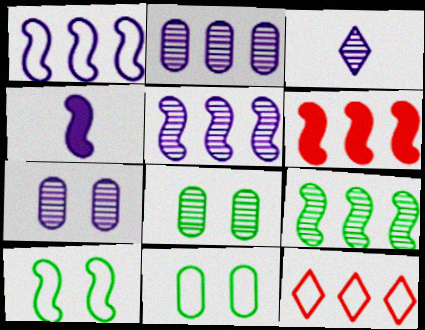[[1, 6, 9], 
[3, 5, 7], 
[3, 6, 11], 
[4, 8, 12]]